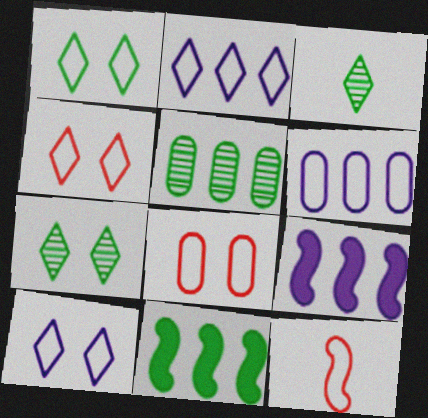[[1, 4, 10], 
[1, 6, 12], 
[3, 8, 9]]